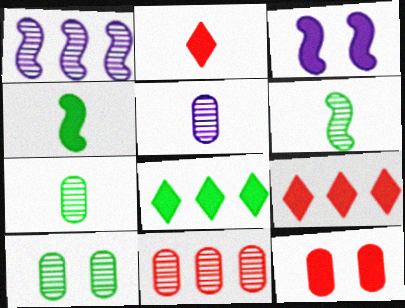[[5, 10, 11]]